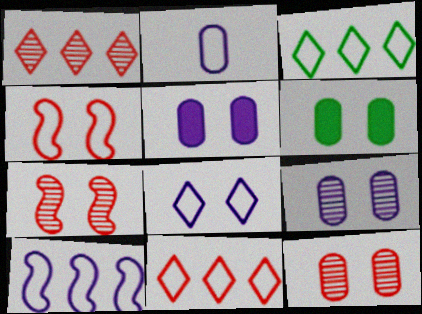[[2, 3, 4], 
[2, 8, 10], 
[6, 7, 8]]